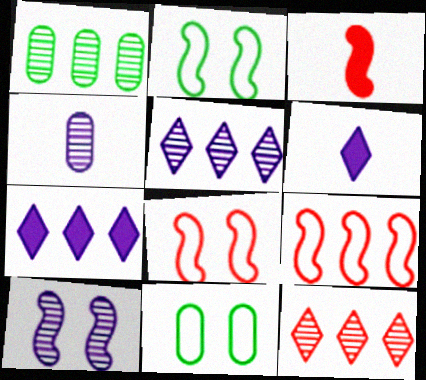[[1, 6, 8], 
[1, 7, 9], 
[3, 5, 11], 
[4, 5, 10]]